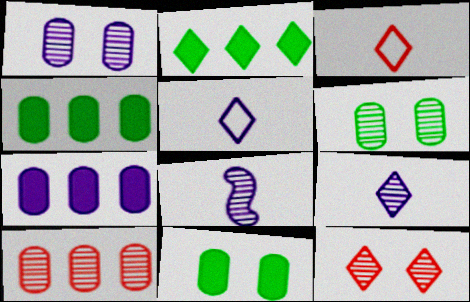[[2, 5, 12]]